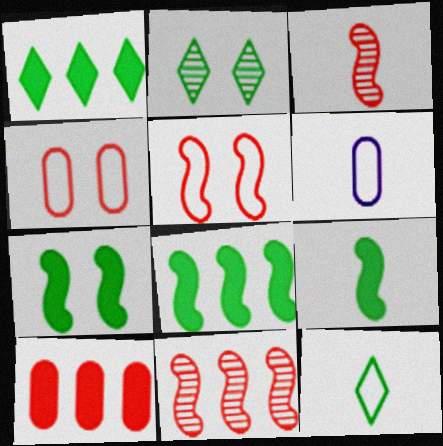[[1, 2, 12], 
[7, 8, 9]]